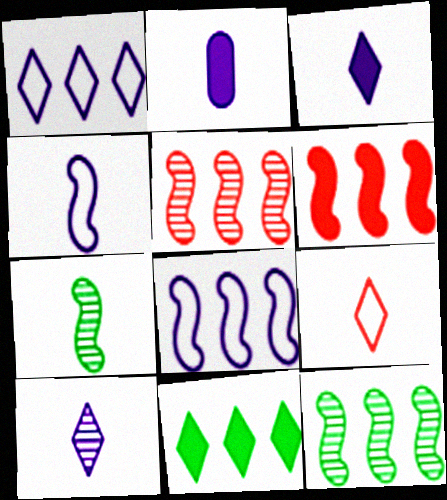[[2, 4, 10], 
[2, 7, 9], 
[6, 8, 12]]